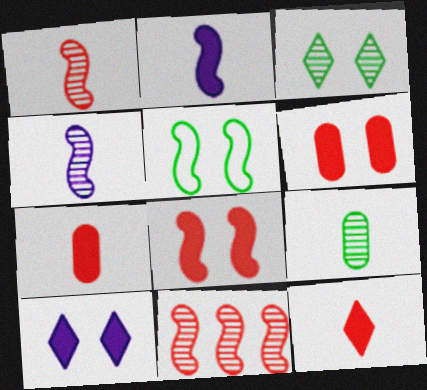[[2, 5, 11]]